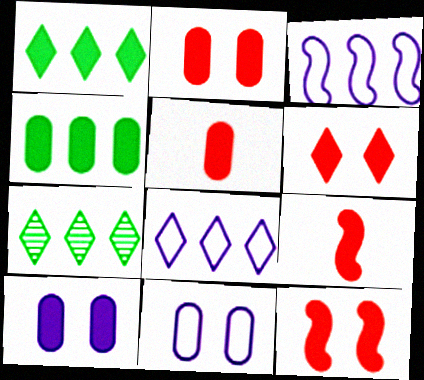[[1, 9, 10], 
[2, 6, 12], 
[4, 5, 10], 
[7, 9, 11]]